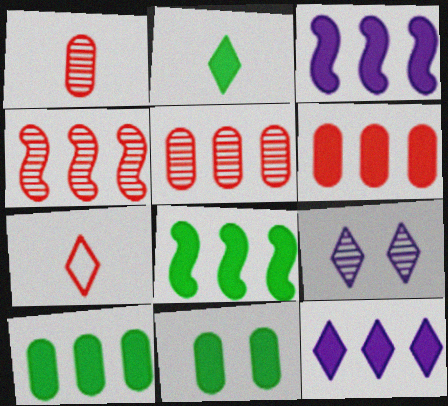[[2, 8, 11], 
[6, 8, 12]]